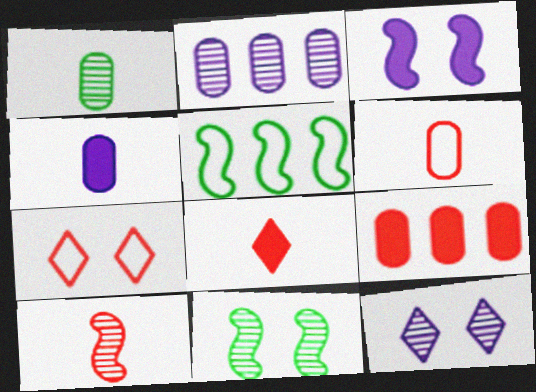[[1, 4, 6], 
[3, 5, 10], 
[6, 8, 10], 
[7, 9, 10]]